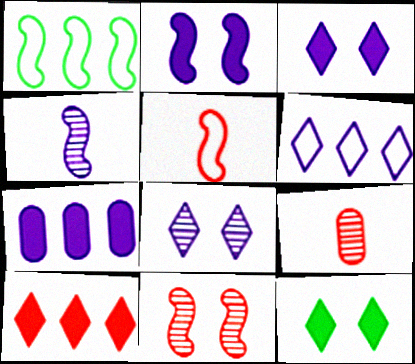[[1, 3, 9]]